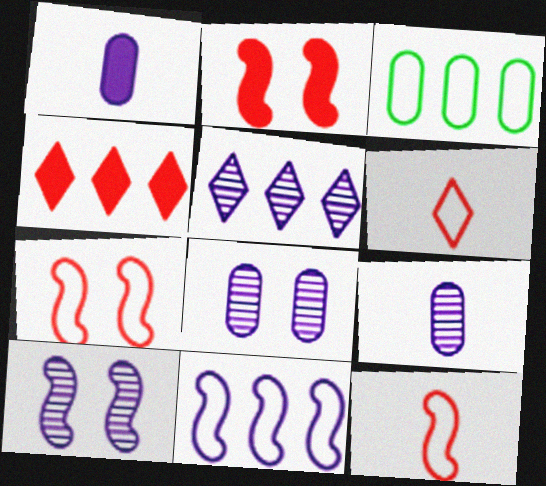[[5, 9, 10]]